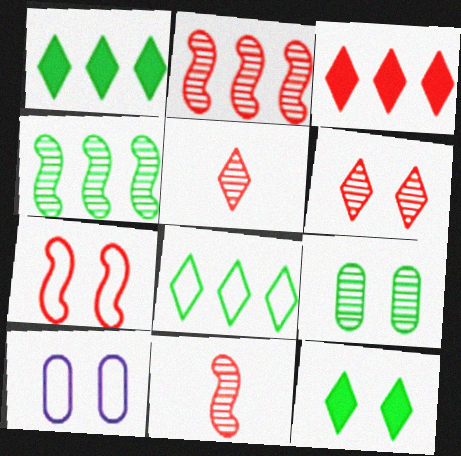[[1, 10, 11]]